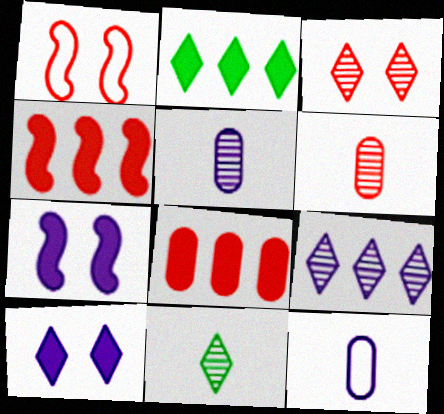[[1, 2, 5], 
[3, 9, 11], 
[7, 9, 12]]